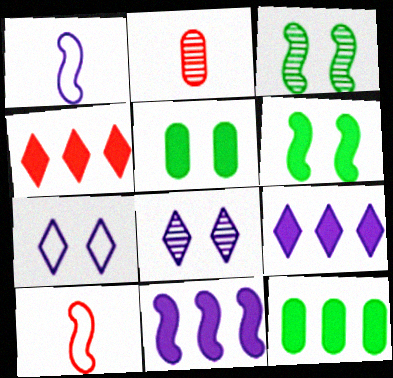[[3, 10, 11], 
[4, 11, 12], 
[8, 10, 12]]